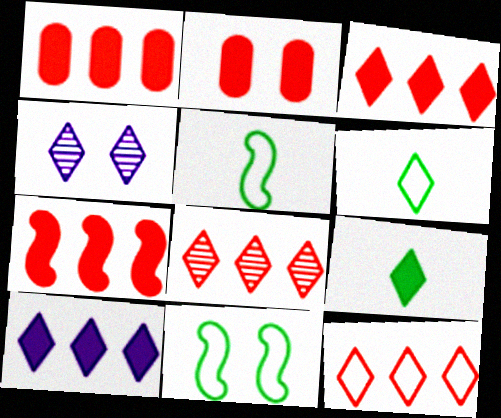[[1, 3, 7], 
[1, 4, 5], 
[2, 4, 11], 
[3, 4, 6], 
[3, 8, 12], 
[4, 9, 12]]